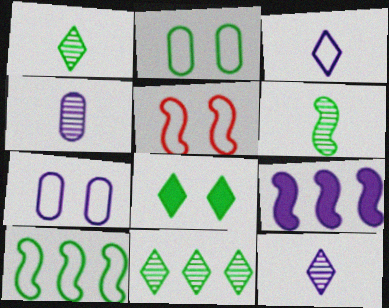[[5, 6, 9], 
[7, 9, 12]]